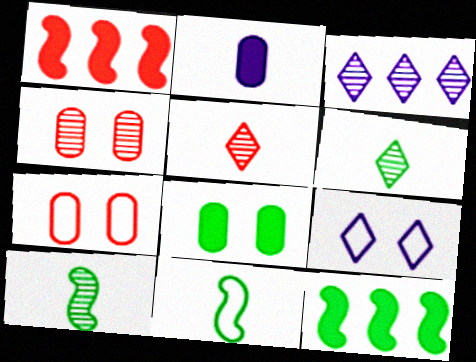[[1, 5, 7], 
[2, 5, 11], 
[3, 4, 10]]